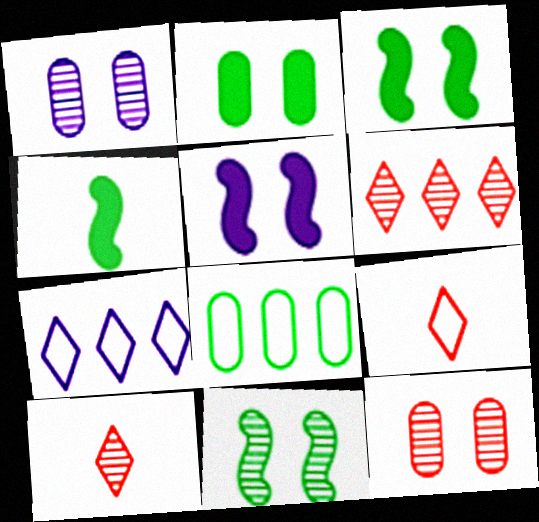[[4, 7, 12], 
[5, 8, 10]]